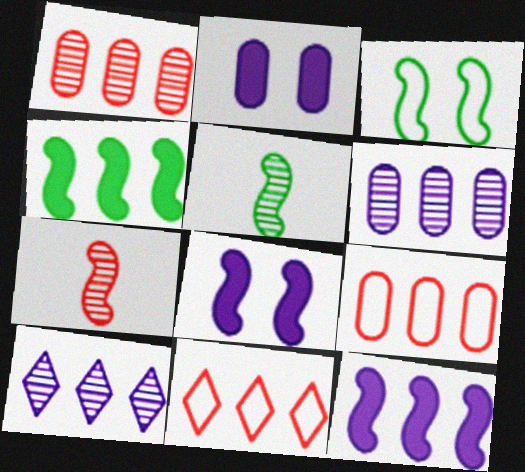[[2, 5, 11], 
[3, 4, 5], 
[3, 7, 12], 
[4, 6, 11], 
[4, 9, 10]]